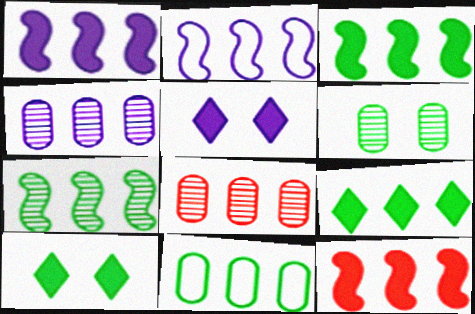[[1, 3, 12], 
[2, 7, 12], 
[2, 8, 9], 
[7, 9, 11]]